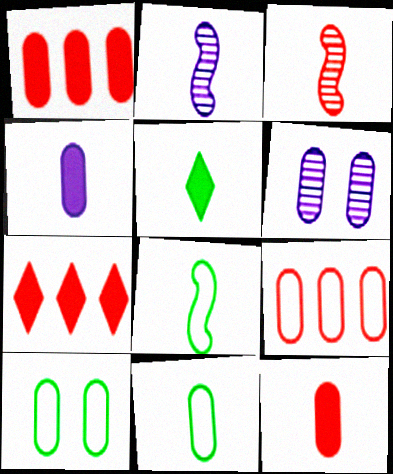[[1, 6, 11], 
[2, 7, 10], 
[6, 7, 8]]